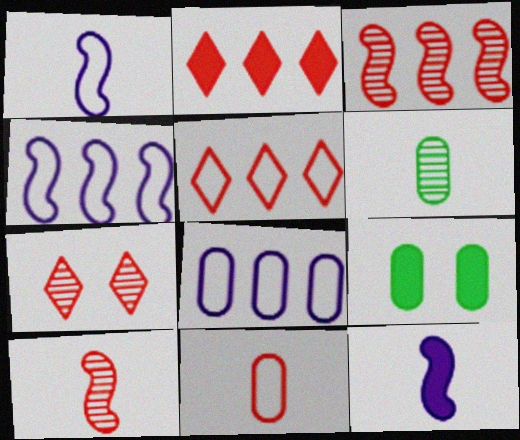[[2, 9, 12]]